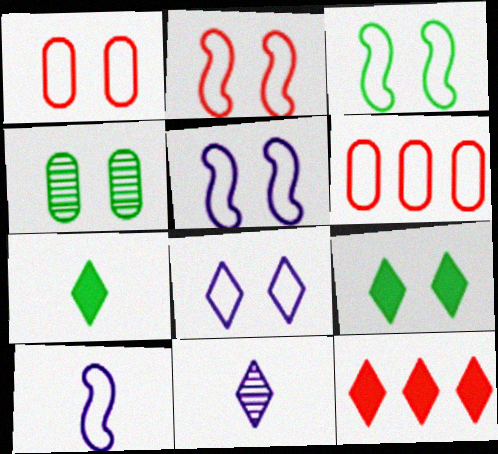[[1, 3, 8], 
[2, 3, 5], 
[3, 4, 9], 
[4, 10, 12]]